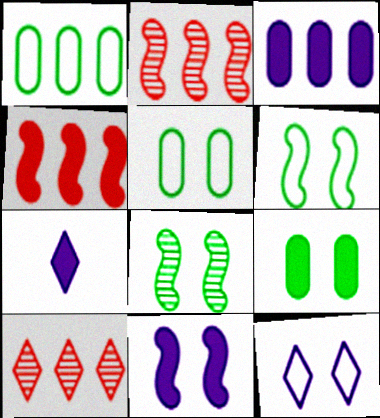[[2, 5, 7], 
[3, 7, 11], 
[4, 7, 9]]